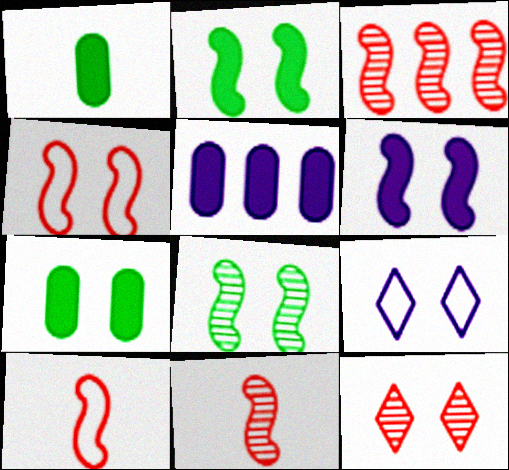[[1, 3, 9], 
[4, 6, 8]]